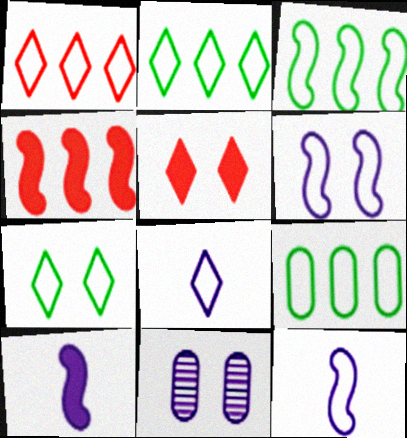[[1, 7, 8], 
[2, 3, 9]]